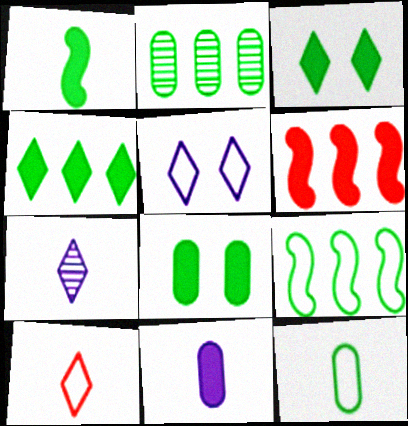[[1, 4, 8], 
[2, 4, 9], 
[2, 8, 12], 
[3, 6, 11]]